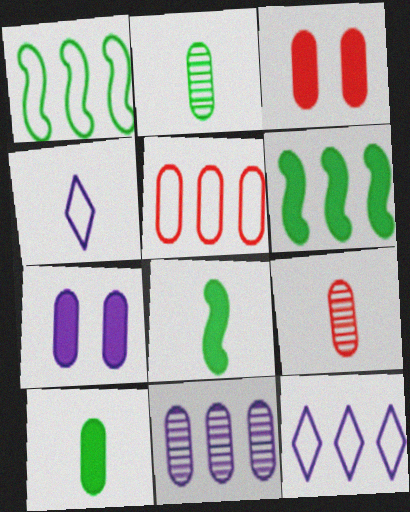[[1, 5, 12], 
[2, 5, 7], 
[3, 5, 9], 
[4, 8, 9]]